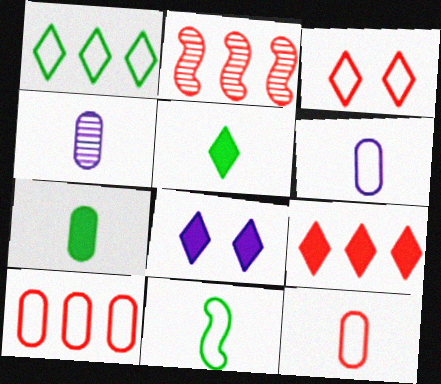[[2, 9, 10], 
[4, 7, 12], 
[5, 8, 9]]